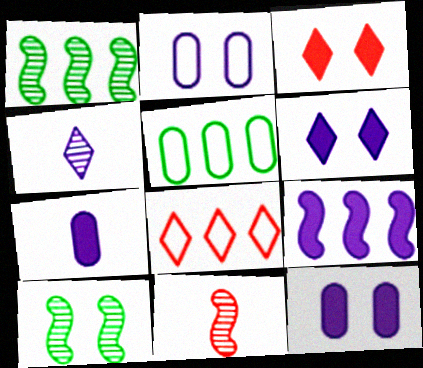[[2, 3, 10], 
[2, 4, 9], 
[5, 6, 11], 
[6, 7, 9], 
[7, 8, 10]]